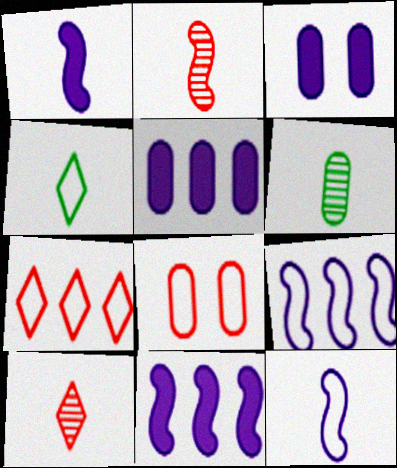[[4, 8, 9], 
[5, 6, 8]]